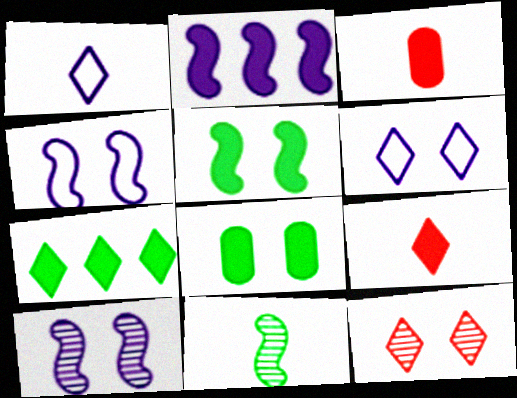[[1, 3, 11], 
[1, 7, 12], 
[2, 8, 9], 
[4, 8, 12]]